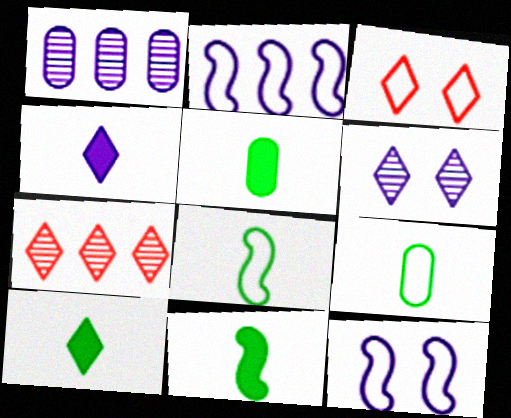[[1, 3, 11], 
[1, 4, 12], 
[2, 3, 9], 
[5, 7, 12], 
[5, 10, 11]]